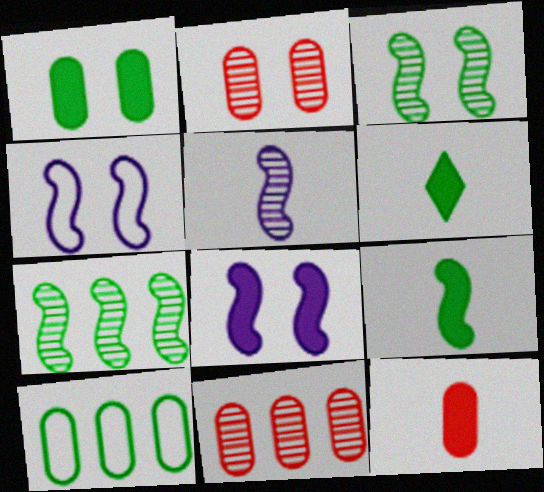[[3, 6, 10], 
[4, 6, 11]]